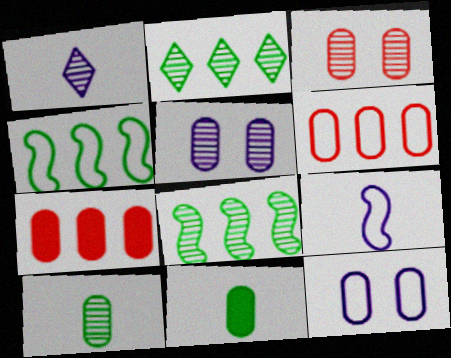[[1, 3, 8], 
[5, 6, 11], 
[7, 10, 12]]